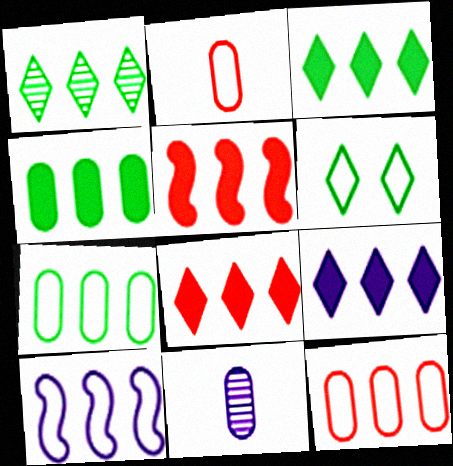[[2, 6, 10], 
[3, 8, 9], 
[4, 5, 9], 
[5, 6, 11]]